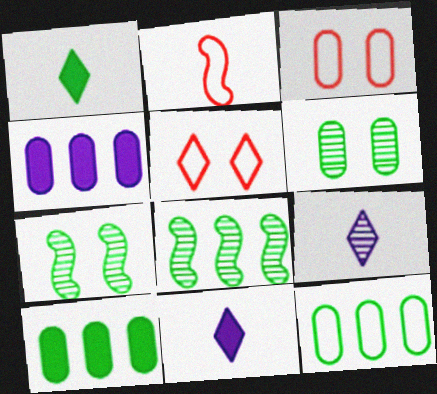[[1, 7, 12], 
[3, 8, 11]]